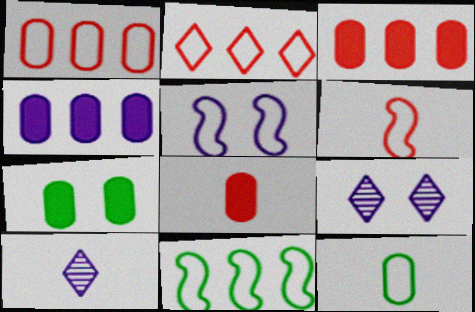[[2, 5, 12], 
[4, 5, 10], 
[4, 7, 8], 
[5, 6, 11], 
[8, 9, 11]]